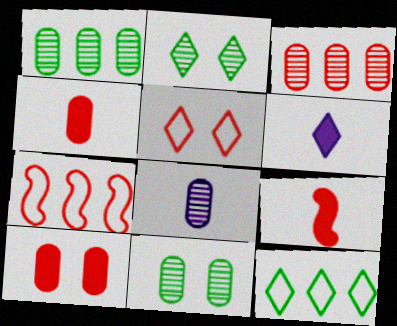[[3, 5, 9], 
[3, 8, 11], 
[6, 7, 11]]